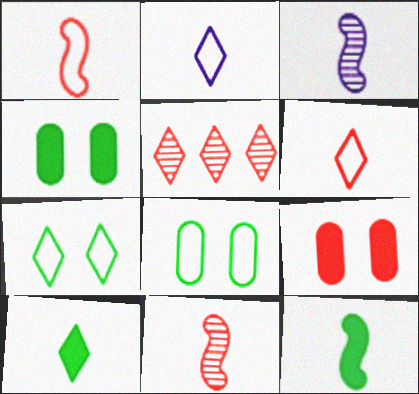[[1, 3, 12], 
[1, 5, 9]]